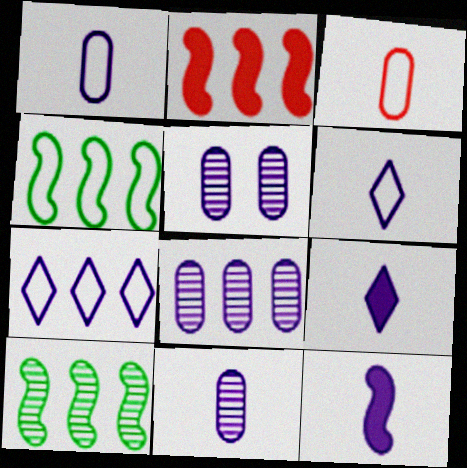[[5, 7, 12], 
[5, 8, 11], 
[6, 11, 12]]